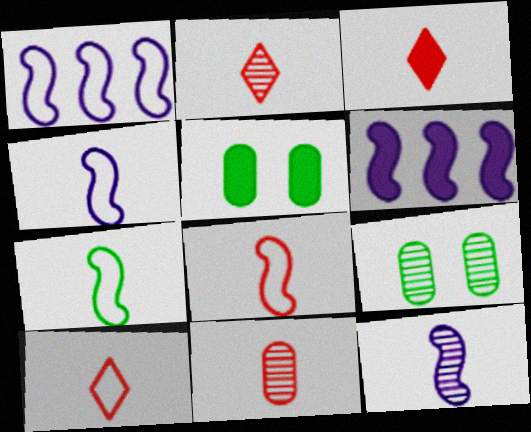[[1, 2, 5], 
[1, 3, 9], 
[2, 3, 10], 
[3, 5, 6], 
[3, 8, 11], 
[4, 7, 8], 
[6, 9, 10]]